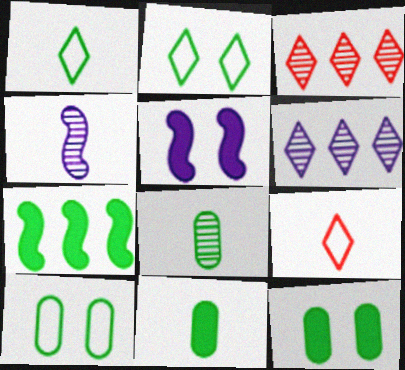[[2, 7, 8], 
[4, 9, 11]]